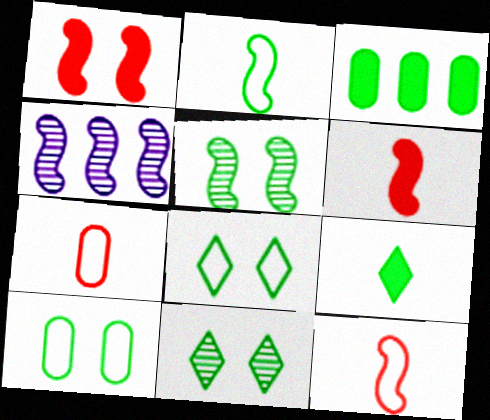[[1, 2, 4], 
[2, 3, 11]]